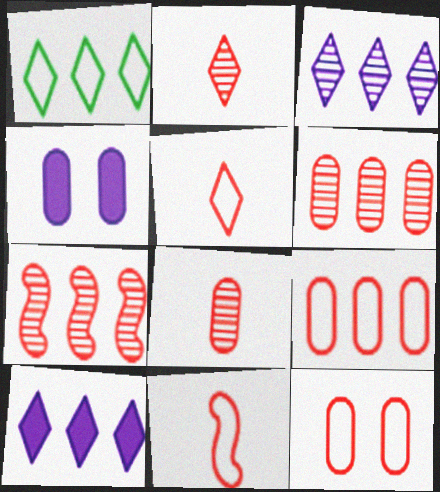[]